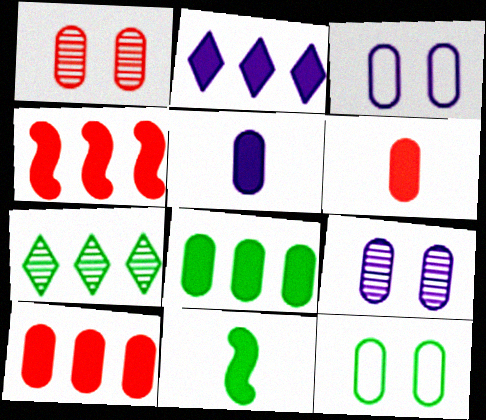[[2, 4, 8], 
[7, 11, 12]]